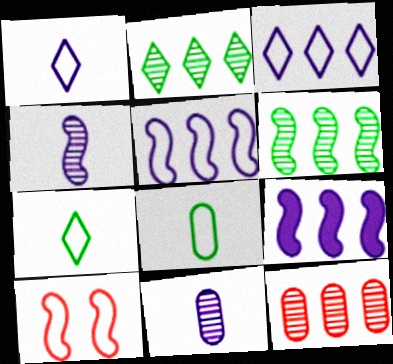[[3, 8, 10]]